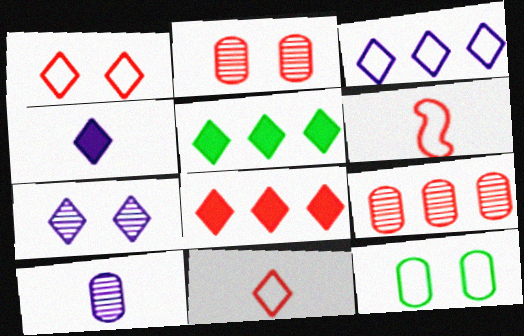[[2, 6, 8], 
[3, 4, 7], 
[3, 6, 12], 
[5, 7, 11]]